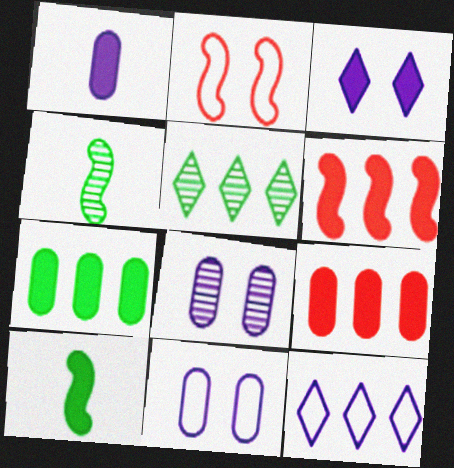[[1, 2, 5], 
[3, 9, 10]]